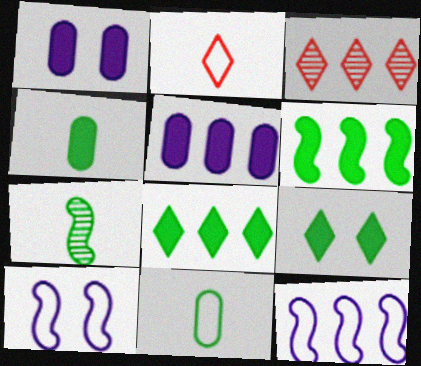[[3, 4, 10], 
[4, 6, 9]]